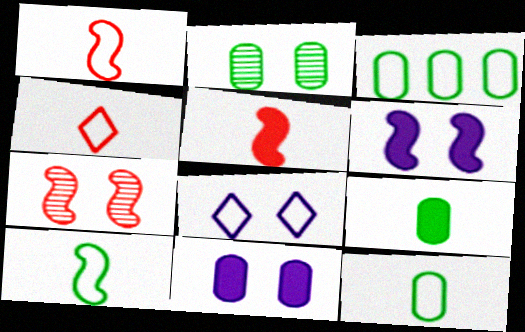[[1, 3, 8], 
[2, 3, 9]]